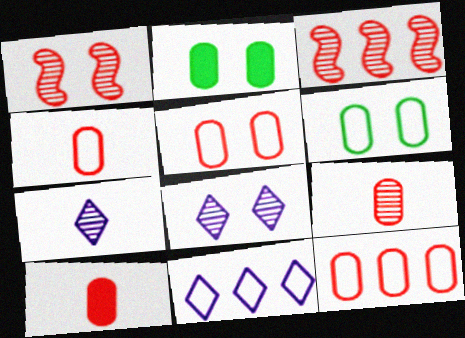[[4, 5, 12], 
[4, 9, 10]]